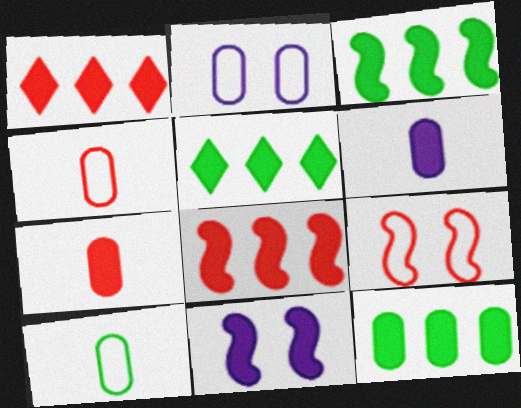[[3, 5, 12], 
[5, 7, 11]]